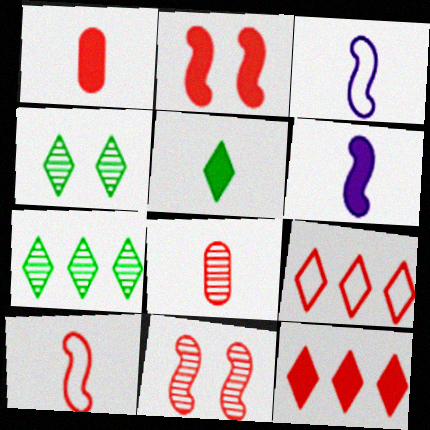[[1, 2, 12], 
[1, 5, 6], 
[1, 9, 11], 
[2, 8, 9], 
[3, 5, 8]]